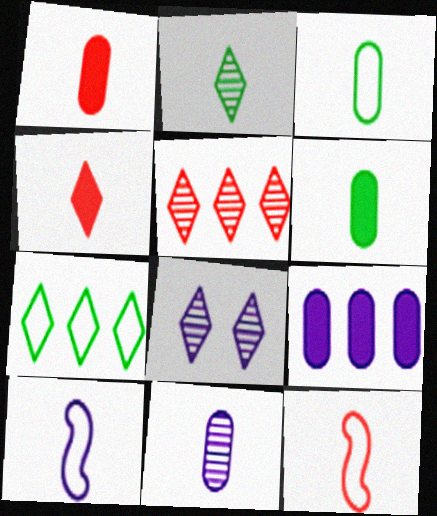[[1, 2, 10], 
[1, 3, 11], 
[2, 5, 8], 
[4, 7, 8], 
[8, 9, 10]]